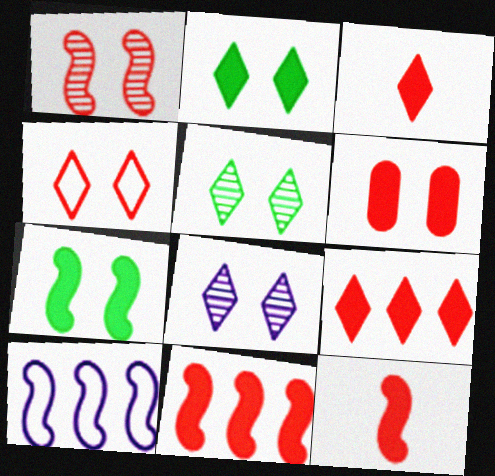[[1, 4, 6], 
[2, 4, 8], 
[3, 6, 11], 
[6, 9, 12]]